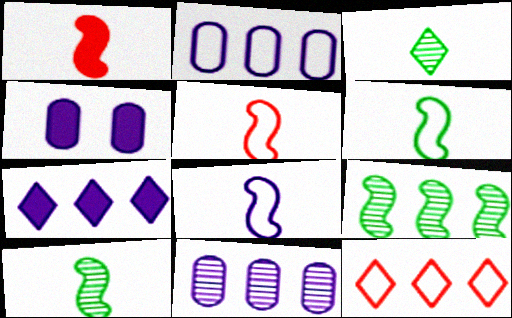[[1, 8, 10], 
[4, 10, 12], 
[5, 6, 8]]